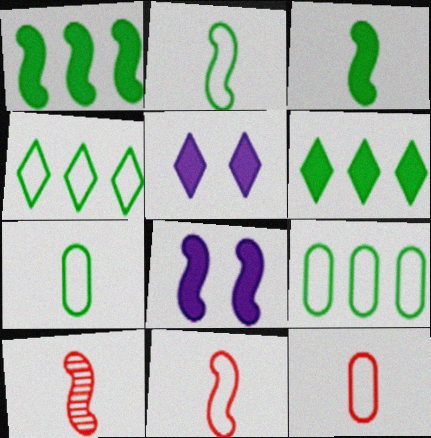[[5, 9, 10]]